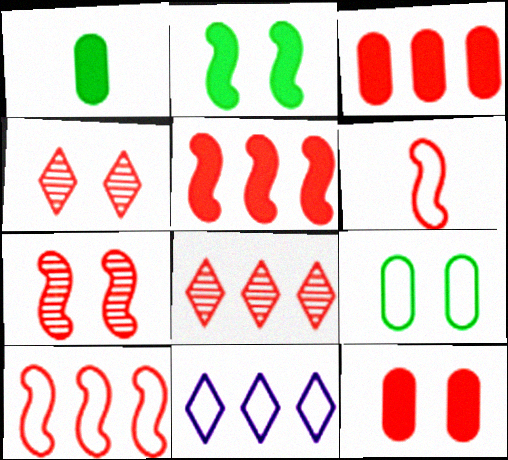[[1, 7, 11], 
[3, 4, 6], 
[3, 8, 10], 
[5, 6, 7], 
[6, 8, 12], 
[6, 9, 11]]